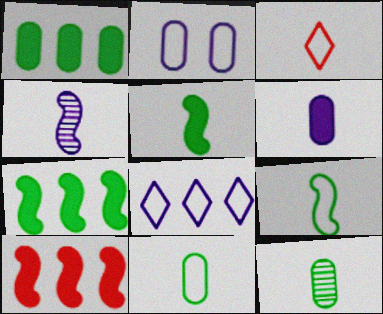[]